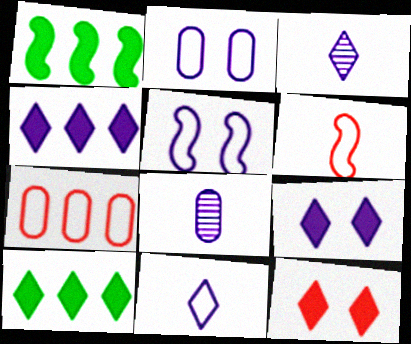[[4, 5, 8]]